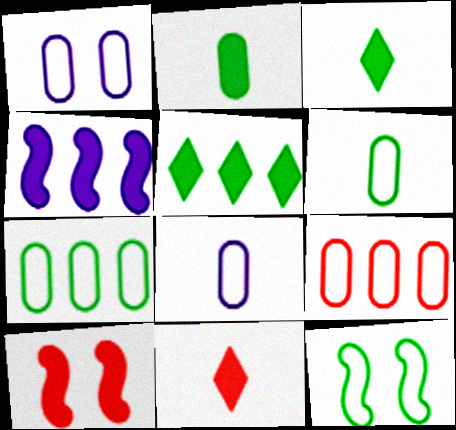[[1, 6, 9]]